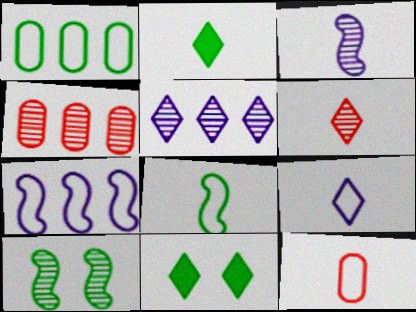[[1, 2, 10], 
[2, 3, 12], 
[2, 6, 9], 
[8, 9, 12]]